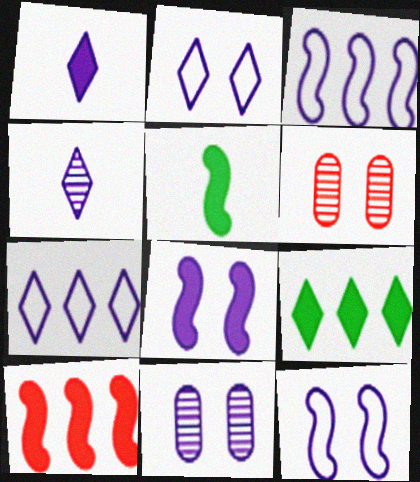[[1, 3, 11], 
[2, 8, 11], 
[5, 6, 7], 
[5, 8, 10]]